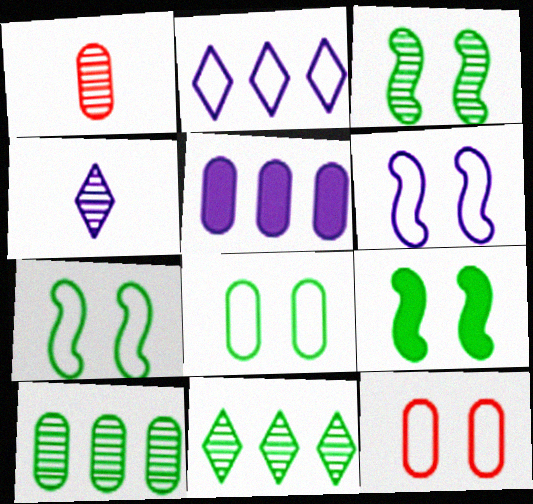[[1, 2, 9], 
[1, 5, 8], 
[3, 7, 9], 
[4, 5, 6]]